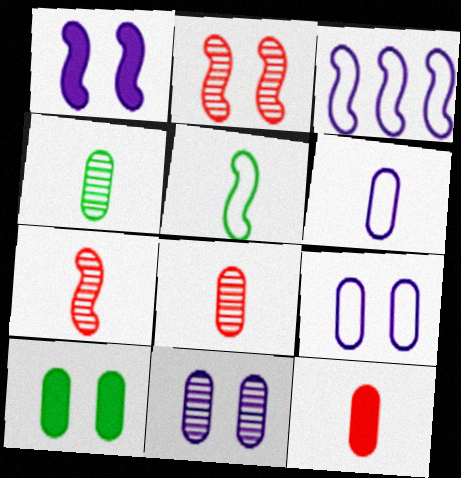[[4, 6, 12]]